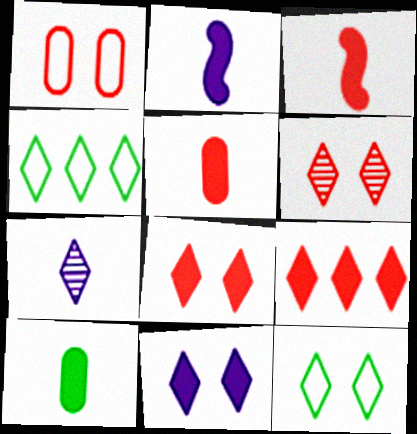[[4, 7, 8], 
[6, 11, 12], 
[7, 9, 12]]